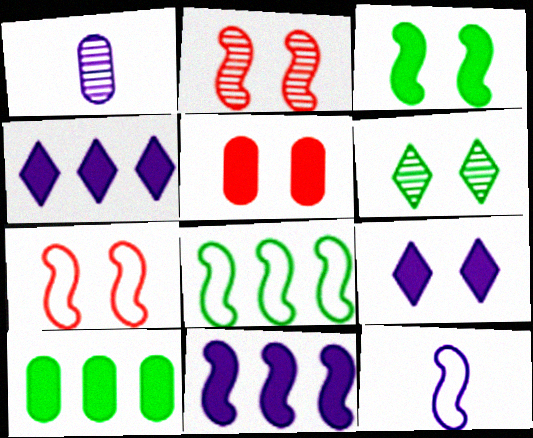[[3, 5, 9], 
[7, 8, 12]]